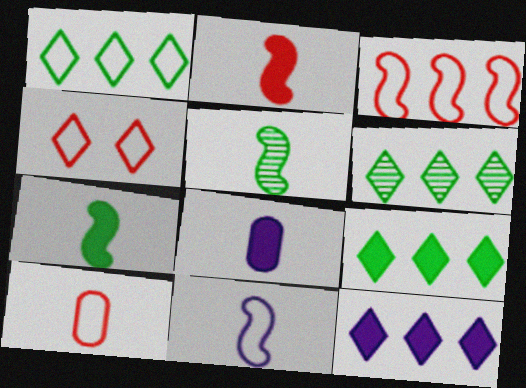[[1, 6, 9], 
[2, 5, 11], 
[3, 4, 10]]